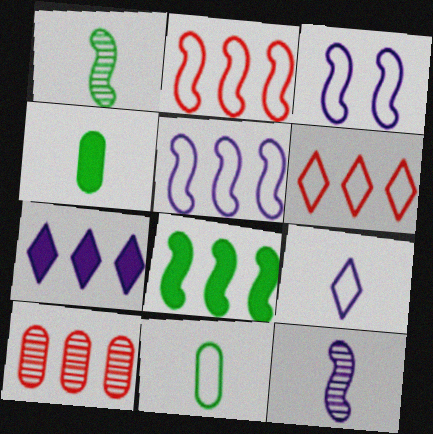[[3, 6, 11]]